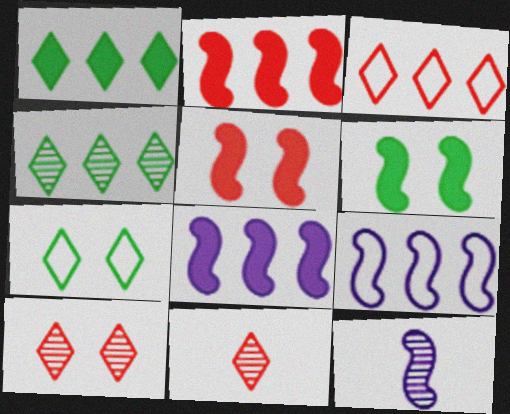[]